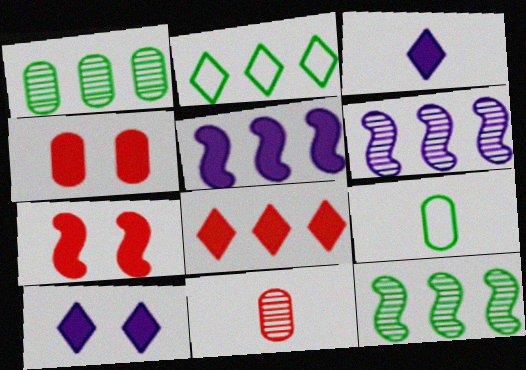[]